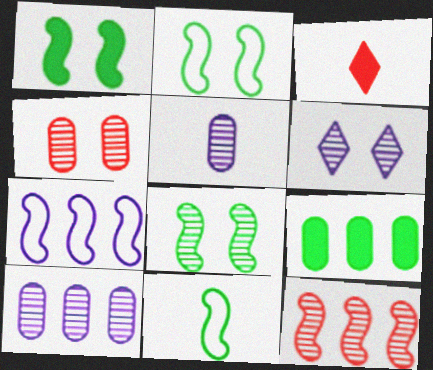[[1, 2, 8], 
[2, 3, 10], 
[3, 5, 11], 
[4, 6, 8]]